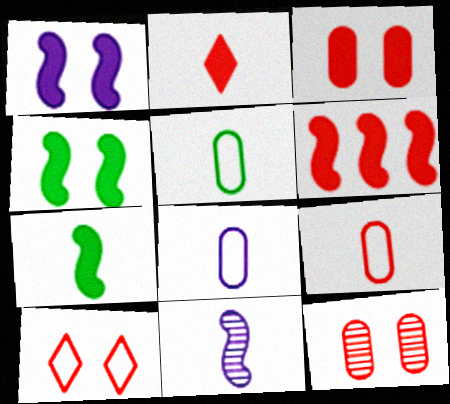[[1, 6, 7], 
[2, 3, 6], 
[2, 5, 11], 
[5, 8, 9]]